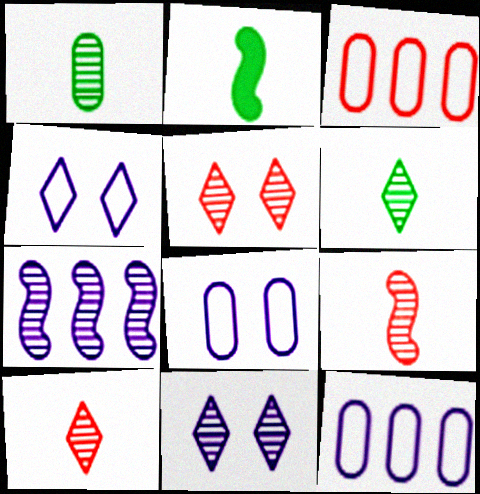[[1, 5, 7], 
[2, 3, 11], 
[2, 5, 12]]